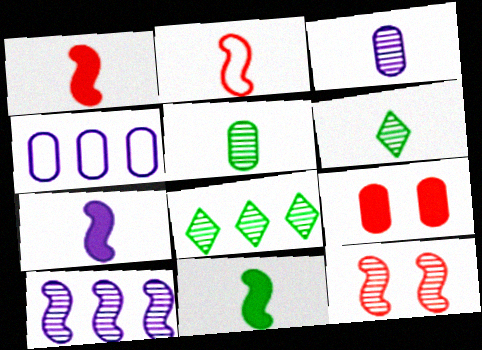[[1, 7, 11], 
[3, 8, 12], 
[4, 5, 9]]